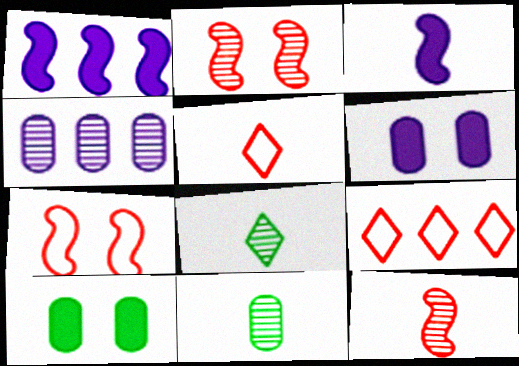[[2, 4, 8], 
[3, 5, 11]]